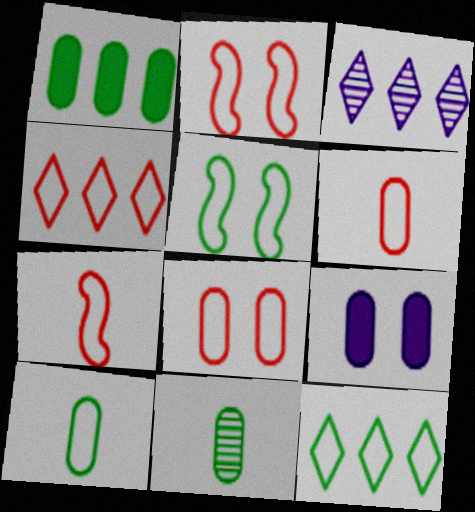[[2, 4, 6], 
[4, 7, 8], 
[5, 10, 12]]